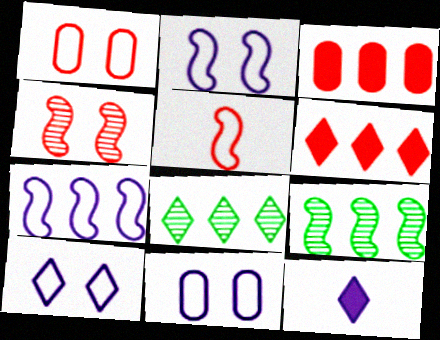[[1, 9, 12], 
[2, 10, 11], 
[3, 7, 8]]